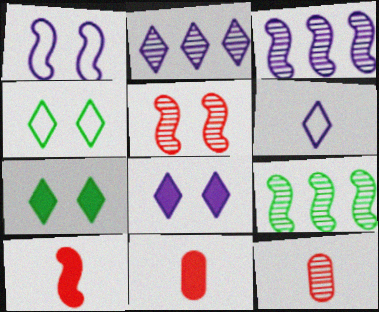[[1, 9, 10], 
[2, 6, 8], 
[3, 4, 11]]